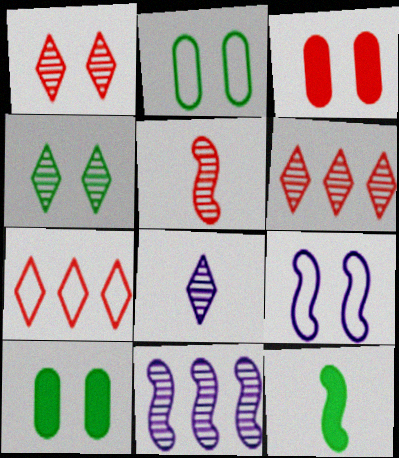[[1, 9, 10], 
[3, 4, 9], 
[3, 5, 7], 
[4, 6, 8]]